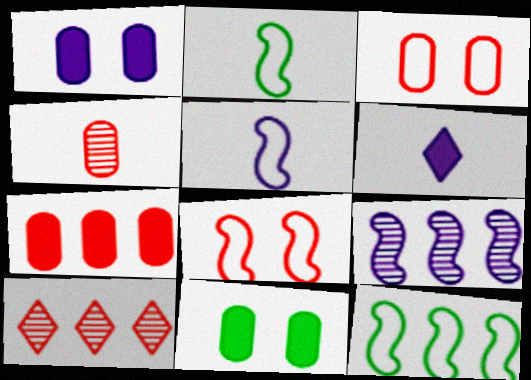[[1, 2, 10], 
[2, 4, 6], 
[3, 4, 7], 
[5, 8, 12], 
[5, 10, 11]]